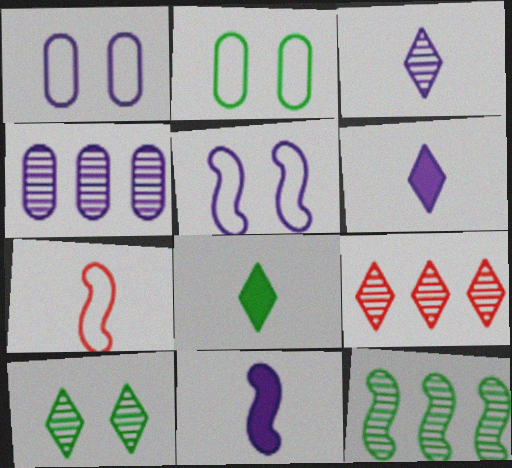[[2, 8, 12], 
[2, 9, 11], 
[3, 9, 10], 
[4, 5, 6], 
[4, 9, 12]]